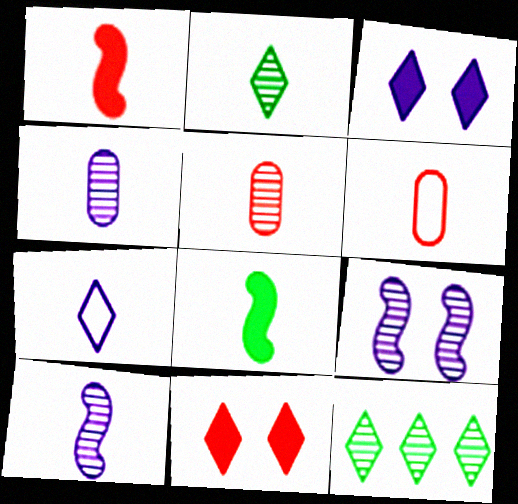[[2, 5, 10], 
[5, 7, 8], 
[5, 9, 12], 
[7, 11, 12]]